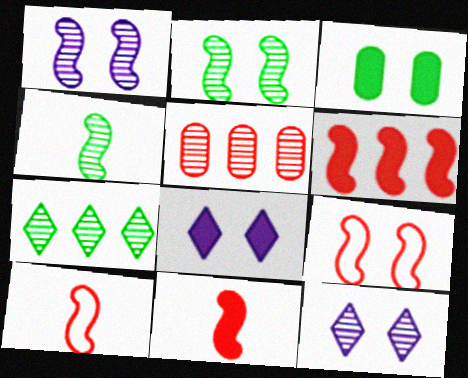[[3, 9, 12], 
[4, 5, 12]]